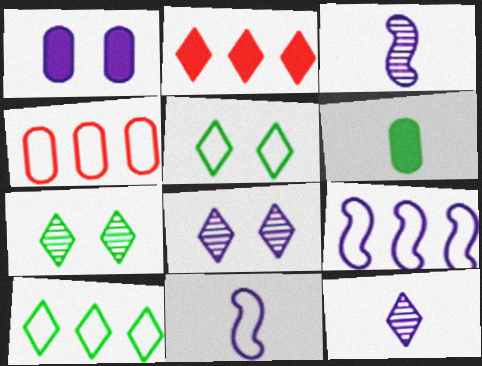[[1, 9, 12], 
[2, 5, 12], 
[4, 5, 11], 
[4, 9, 10]]